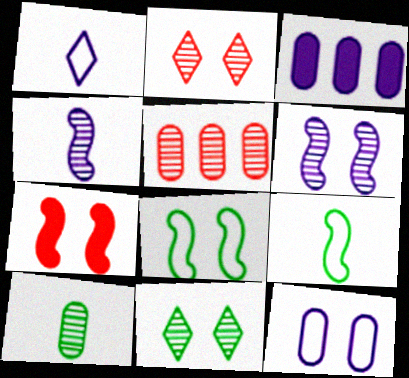[[1, 3, 6], 
[2, 3, 9], 
[4, 5, 11], 
[6, 7, 8], 
[7, 11, 12]]